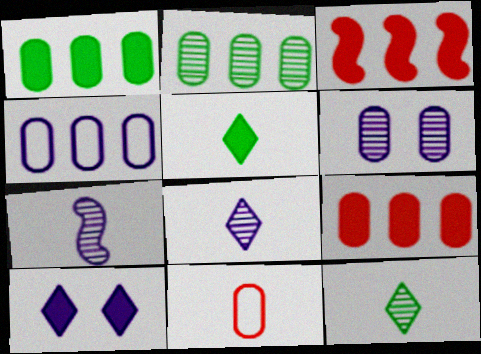[[1, 6, 11], 
[2, 4, 9], 
[4, 7, 10], 
[5, 7, 11]]